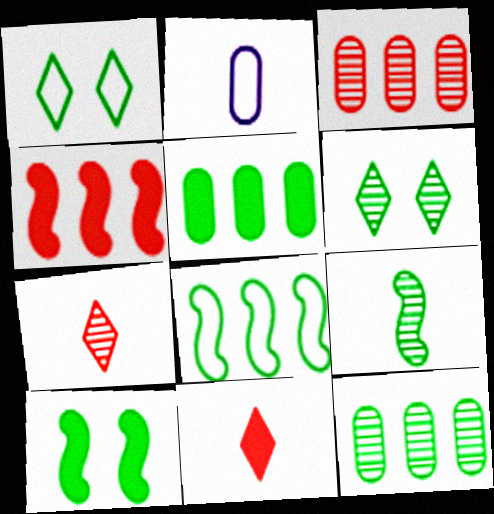[[1, 5, 9], 
[2, 4, 6], 
[2, 9, 11], 
[6, 9, 12], 
[8, 9, 10]]